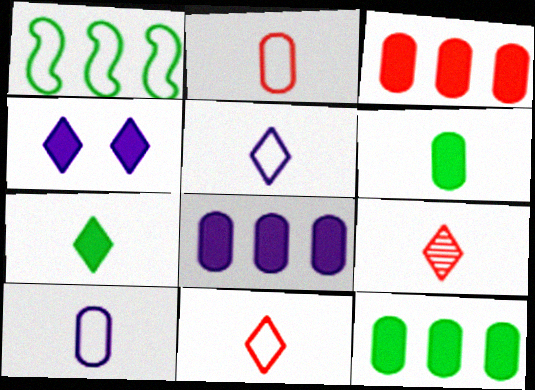[[3, 8, 12], 
[5, 7, 9]]